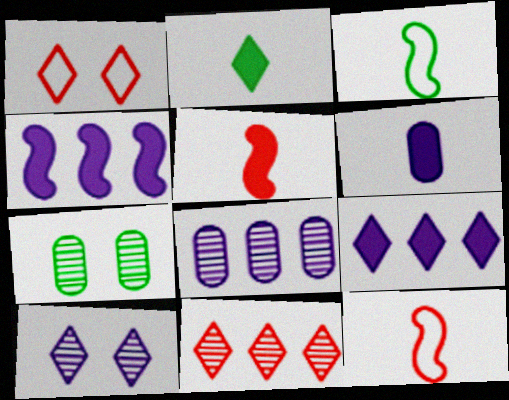[[2, 5, 6], 
[7, 9, 12]]